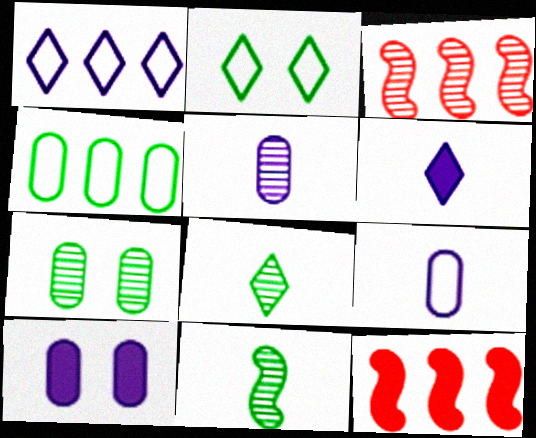[[2, 5, 12]]